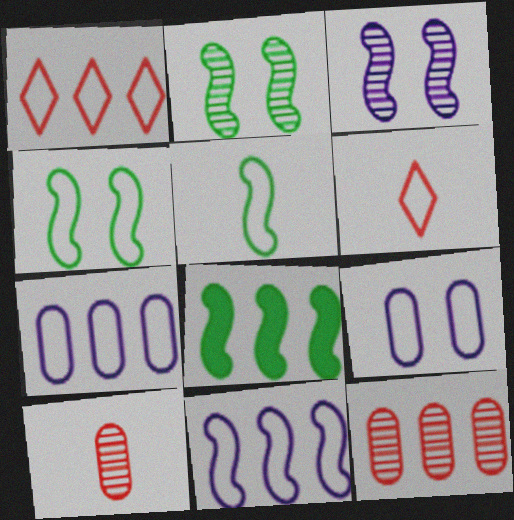[[1, 5, 9], 
[2, 5, 8], 
[4, 6, 7]]